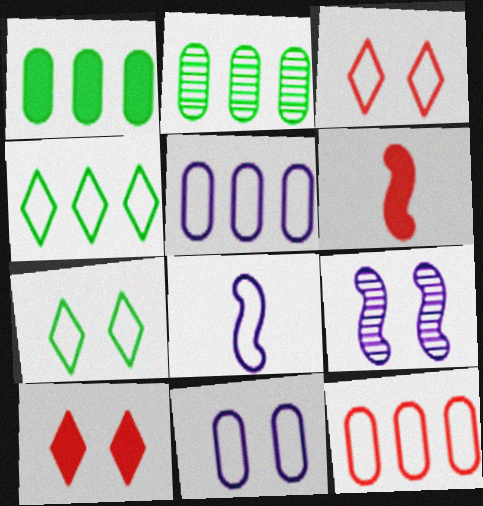[[2, 8, 10], 
[7, 8, 12]]